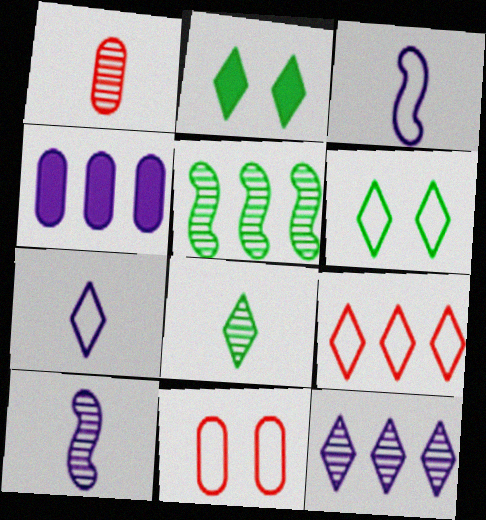[[1, 8, 10], 
[4, 5, 9], 
[6, 7, 9]]